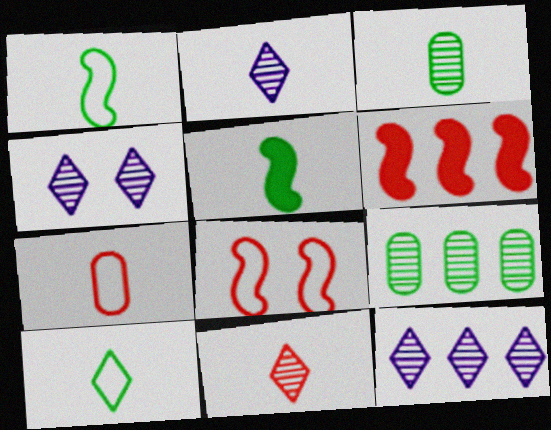[[2, 4, 12], 
[2, 5, 7], 
[3, 5, 10]]